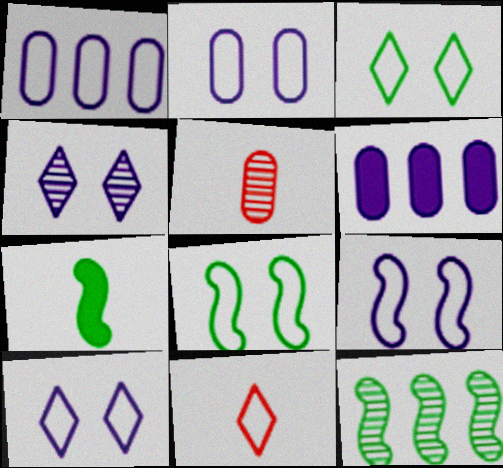[[1, 8, 11], 
[2, 9, 10], 
[4, 5, 12], 
[7, 8, 12]]